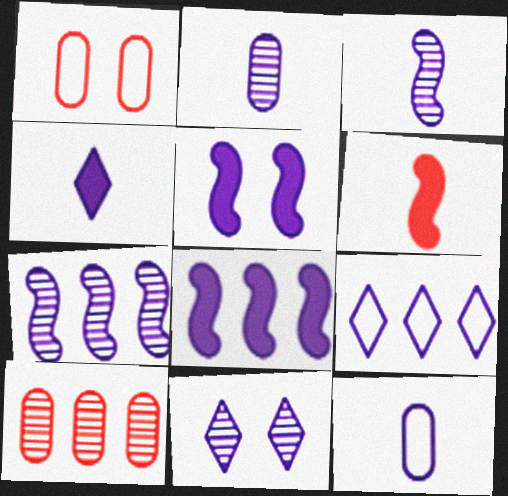[[2, 5, 9], 
[2, 7, 11], 
[3, 4, 12], 
[4, 9, 11], 
[8, 11, 12]]